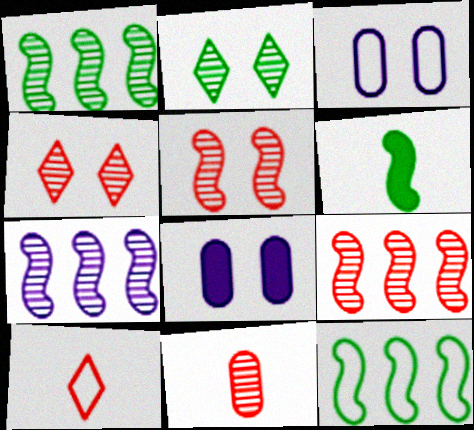[[1, 7, 9], 
[1, 8, 10], 
[2, 7, 11], 
[3, 10, 12], 
[4, 9, 11]]